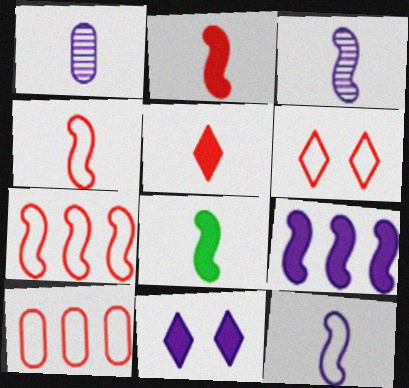[[3, 4, 8], 
[4, 6, 10]]